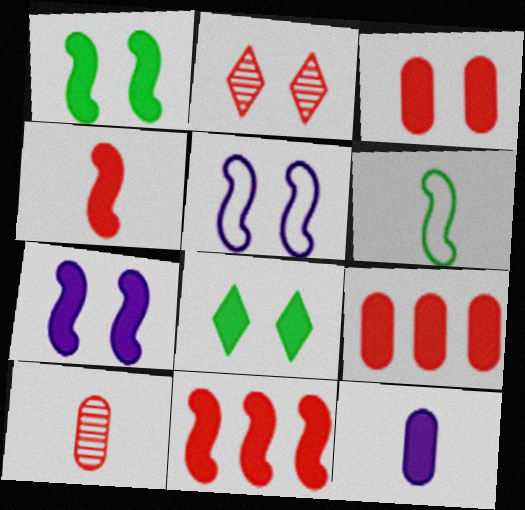[[3, 7, 8], 
[8, 11, 12]]